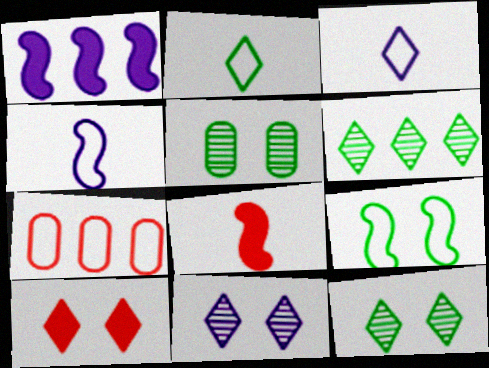[[1, 6, 7], 
[3, 6, 10], 
[3, 7, 9]]